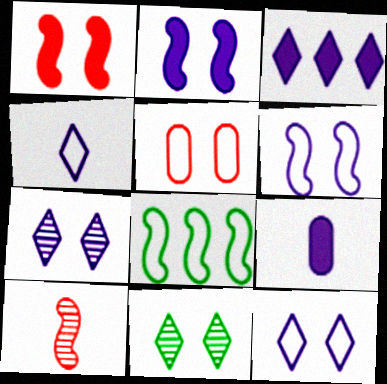[[2, 3, 9], 
[2, 5, 11], 
[2, 8, 10], 
[3, 4, 7], 
[4, 5, 8]]